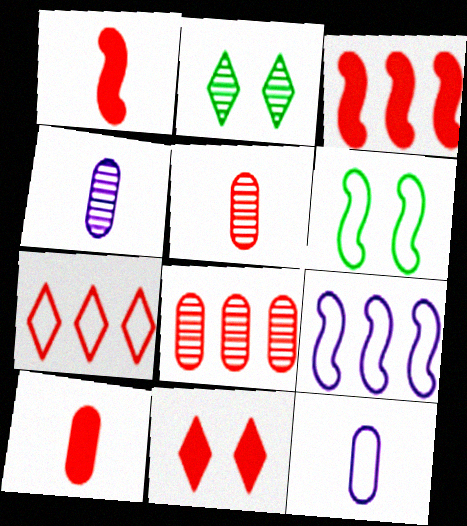[[2, 3, 12], 
[2, 9, 10], 
[3, 7, 8], 
[3, 10, 11], 
[6, 7, 12]]